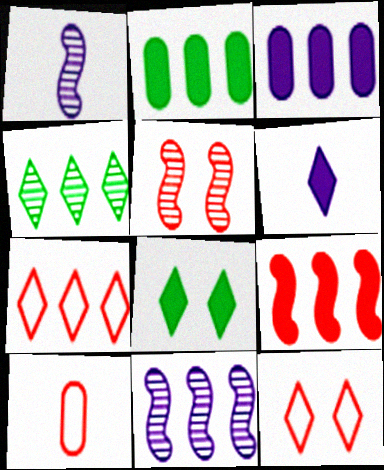[[1, 2, 12], 
[2, 7, 11], 
[4, 6, 12], 
[8, 10, 11]]